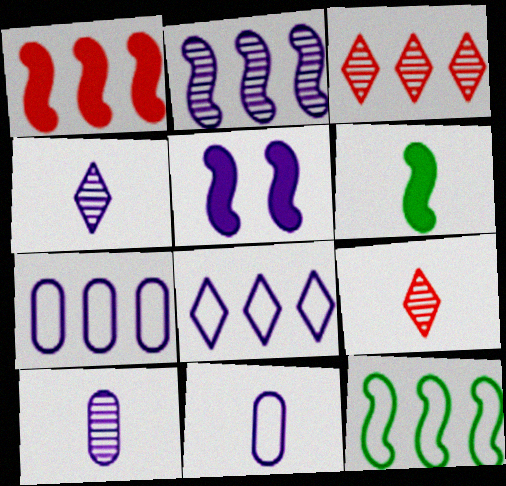[[1, 2, 12], 
[1, 5, 6], 
[4, 5, 7], 
[5, 8, 10], 
[6, 9, 11]]